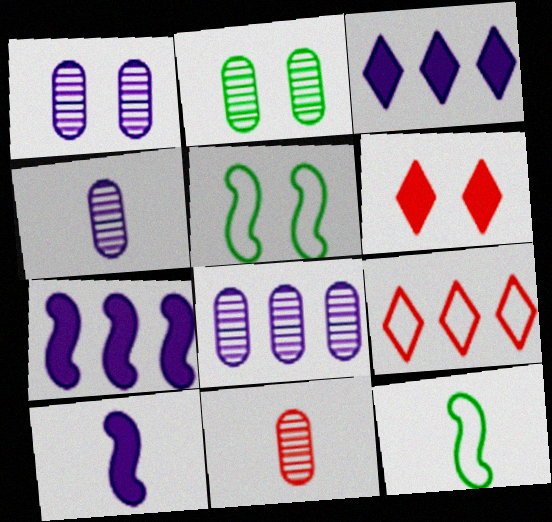[[1, 4, 8], 
[1, 5, 6], 
[2, 8, 11], 
[2, 9, 10], 
[3, 5, 11], 
[6, 8, 12]]